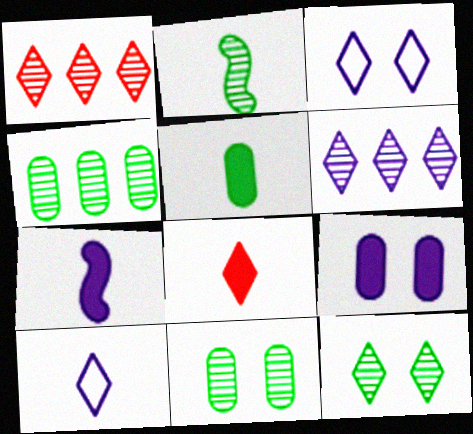[[2, 4, 12], 
[5, 7, 8]]